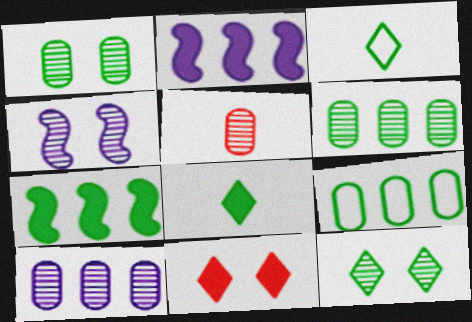[[1, 3, 7], 
[1, 5, 10]]